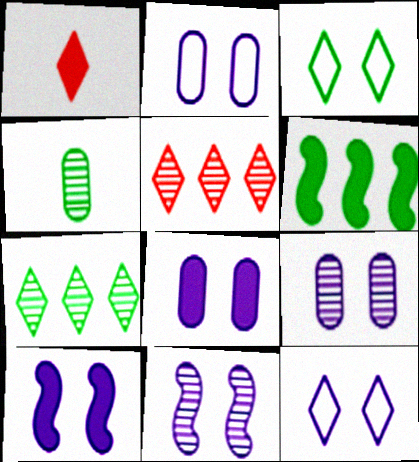[[1, 6, 8], 
[1, 7, 12], 
[2, 8, 9], 
[3, 4, 6], 
[4, 5, 11], 
[8, 11, 12], 
[9, 10, 12]]